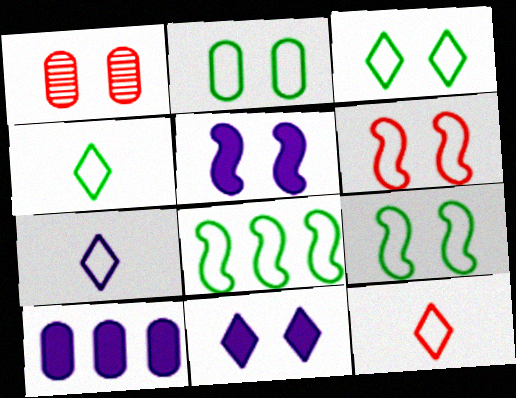[[1, 3, 5], 
[1, 9, 11], 
[2, 3, 9], 
[2, 4, 8], 
[4, 7, 12]]